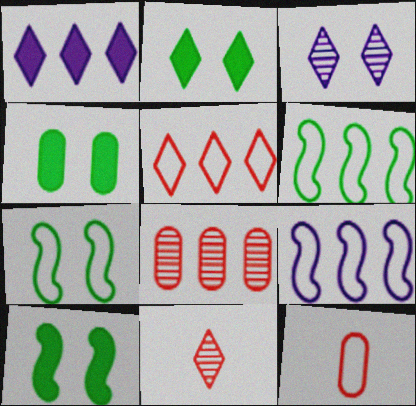[[1, 6, 8], 
[2, 4, 10], 
[4, 9, 11]]